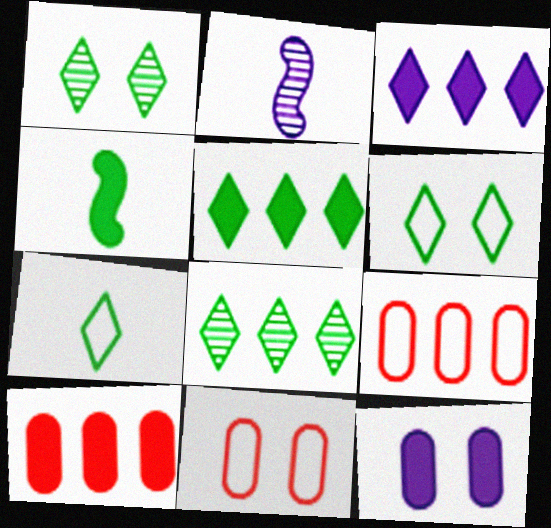[[1, 5, 7], 
[2, 5, 11], 
[2, 6, 10]]